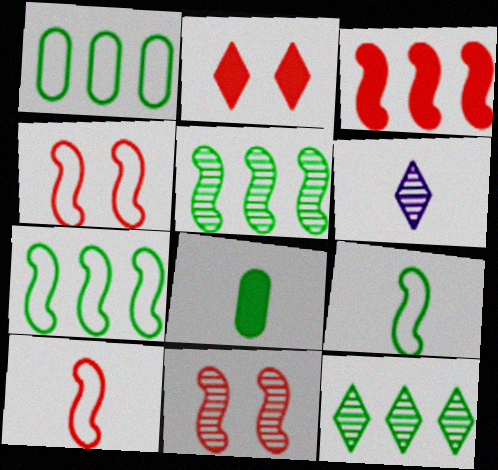[[3, 10, 11], 
[6, 8, 10]]